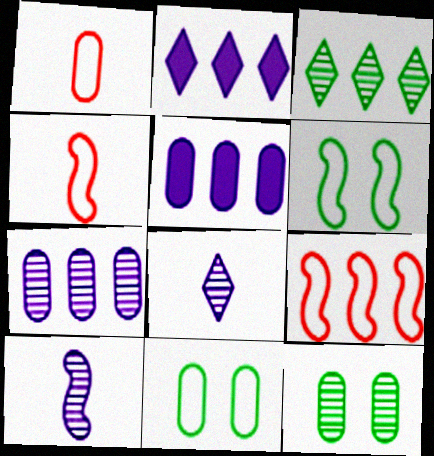[[1, 5, 12], 
[2, 4, 12], 
[3, 5, 9]]